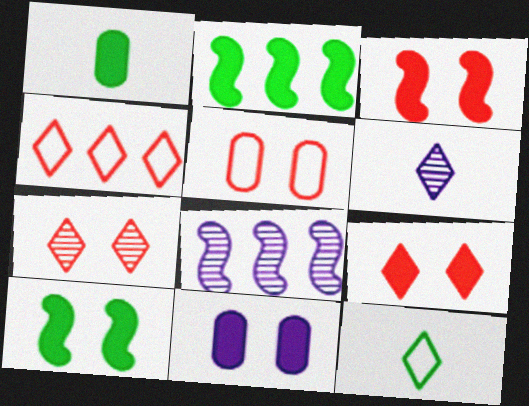[[2, 5, 6], 
[3, 5, 7], 
[9, 10, 11]]